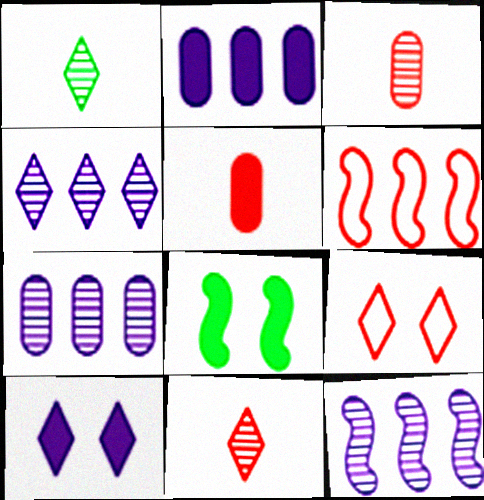[[4, 7, 12]]